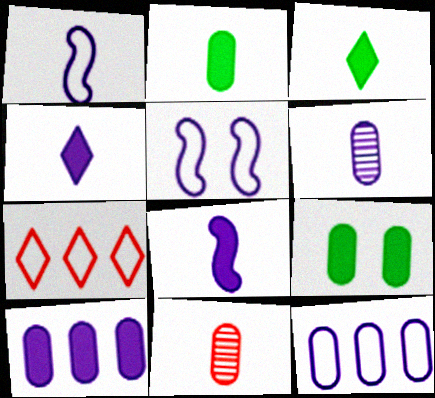[[1, 3, 11], 
[1, 4, 6], 
[9, 11, 12]]